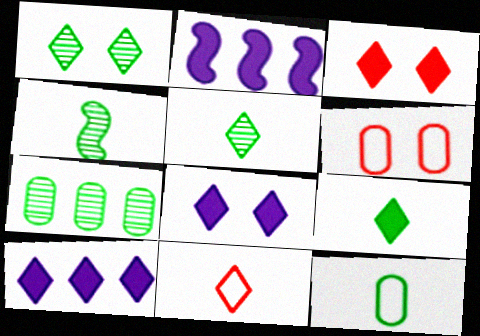[[1, 4, 7], 
[1, 10, 11], 
[2, 5, 6], 
[3, 9, 10], 
[4, 6, 10], 
[4, 9, 12]]